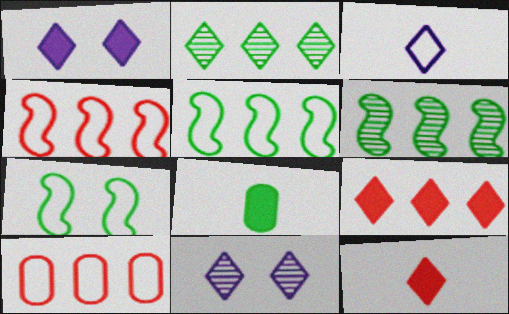[[2, 7, 8], 
[3, 7, 10], 
[4, 8, 11]]